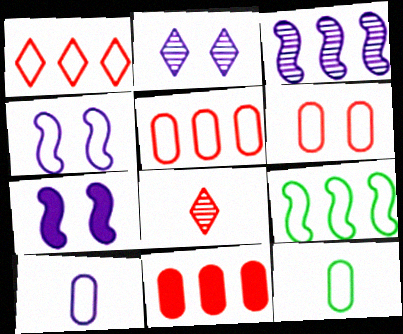[[1, 4, 12]]